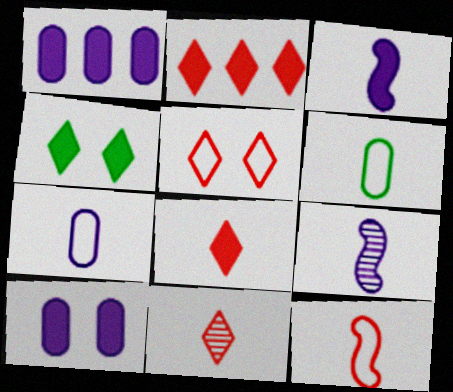[[2, 5, 11], 
[3, 6, 11], 
[6, 8, 9]]